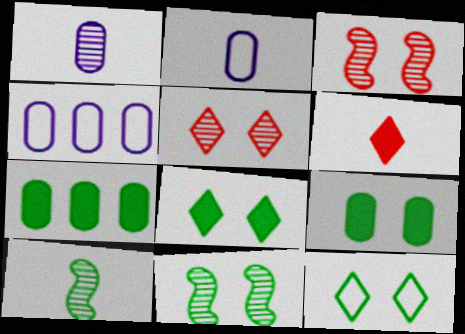[[2, 6, 10], 
[4, 6, 11], 
[7, 10, 12], 
[9, 11, 12]]